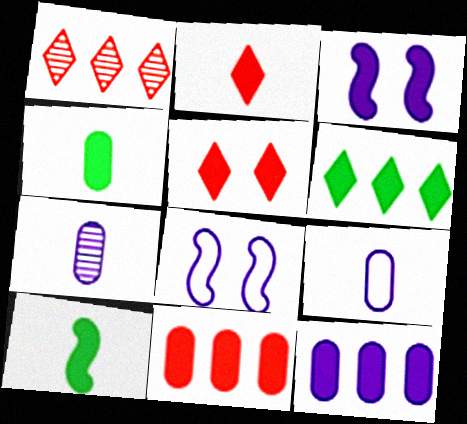[[1, 4, 8], 
[5, 10, 12]]